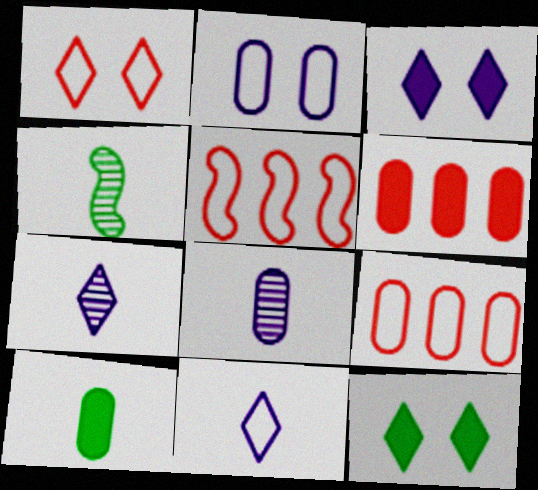[[3, 4, 9], 
[5, 8, 12]]